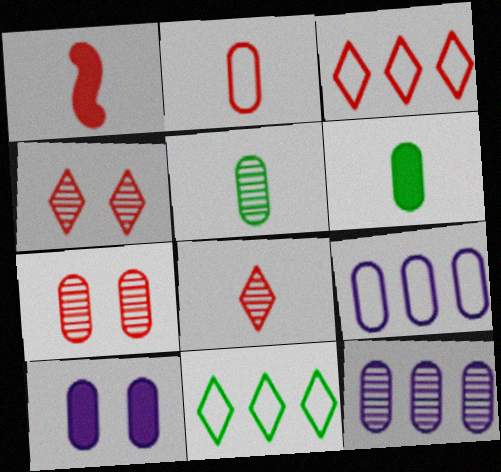[[1, 2, 8], 
[1, 3, 7], 
[5, 7, 12], 
[6, 7, 9]]